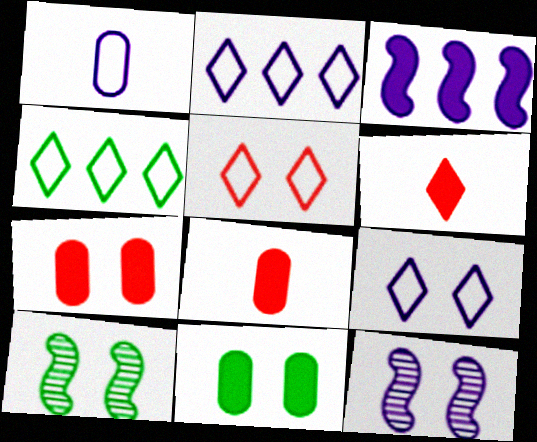[[2, 8, 10], 
[3, 6, 11], 
[4, 8, 12], 
[5, 11, 12], 
[7, 9, 10]]